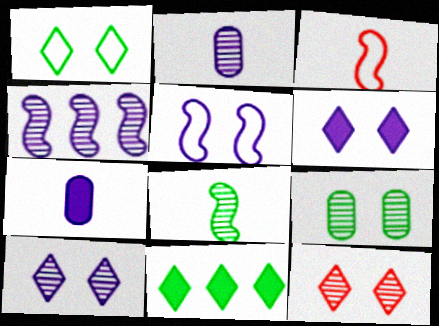[[1, 6, 12], 
[2, 4, 10]]